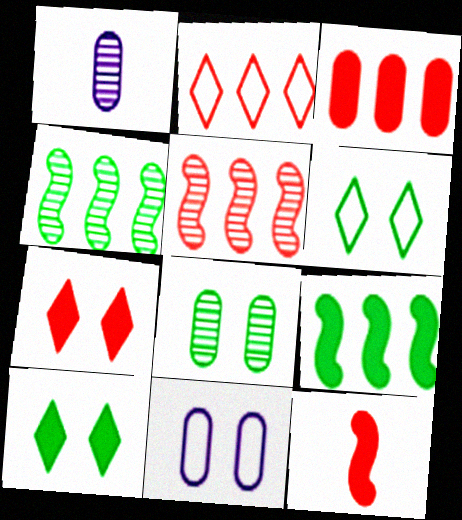[[2, 3, 5], 
[3, 7, 12]]